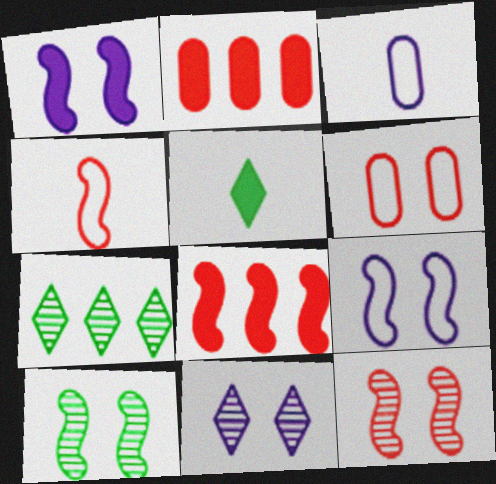[[1, 2, 5], 
[4, 8, 12]]